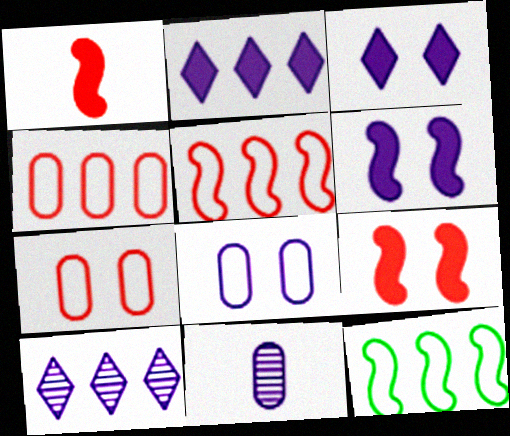[]